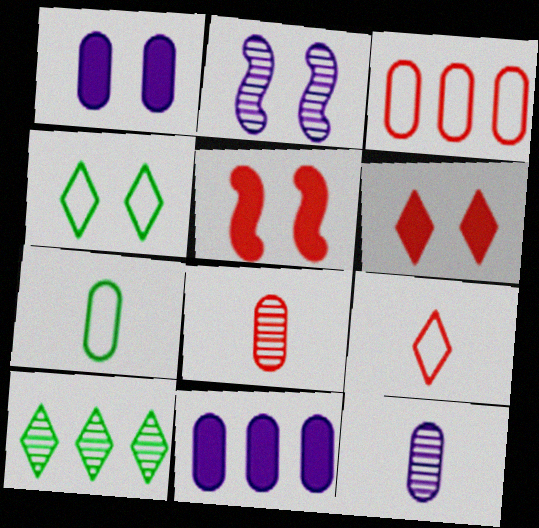[[2, 8, 10]]